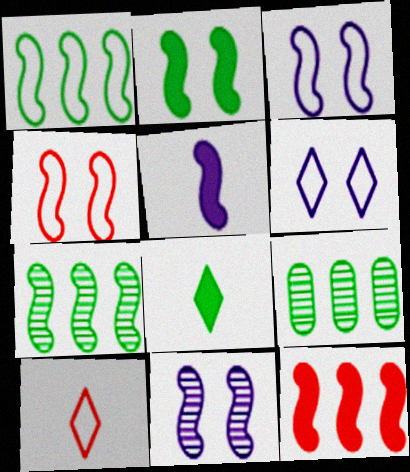[[2, 4, 11], 
[2, 5, 12], 
[4, 5, 7]]